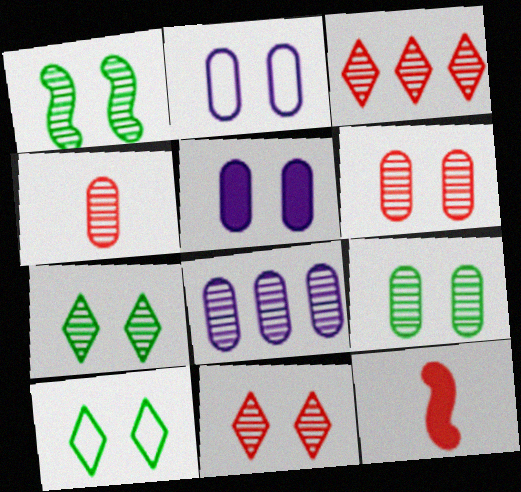[[1, 7, 9], 
[4, 8, 9], 
[8, 10, 12]]